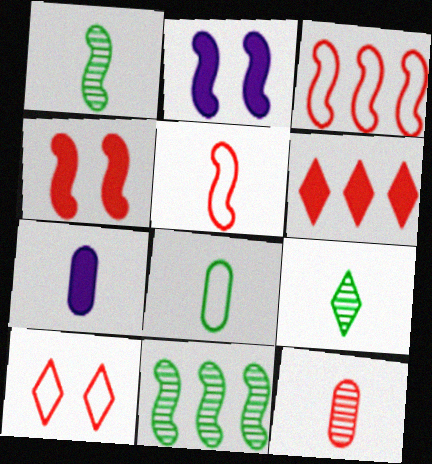[[1, 2, 3], 
[2, 5, 11], 
[5, 7, 9], 
[7, 8, 12], 
[7, 10, 11]]